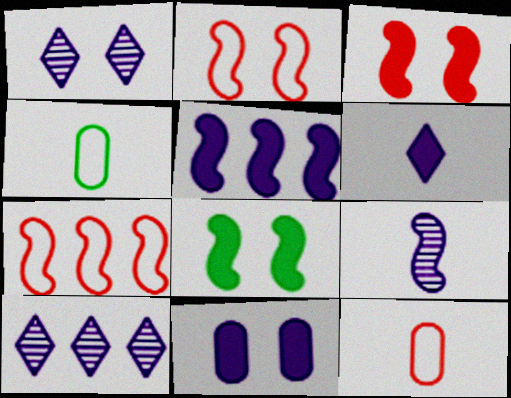[[3, 4, 10], 
[5, 6, 11], 
[7, 8, 9], 
[8, 10, 12]]